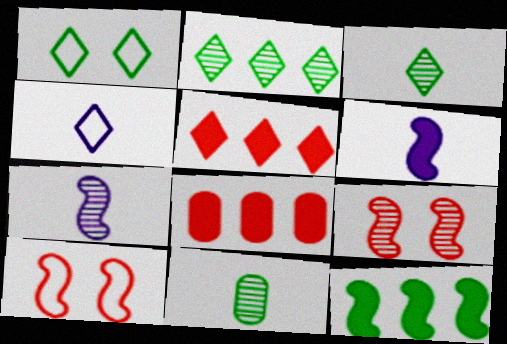[[1, 7, 8], 
[1, 11, 12], 
[7, 10, 12]]